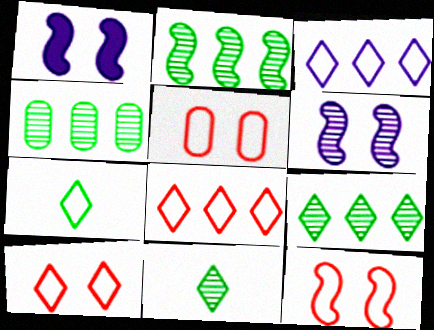[[2, 4, 9], 
[3, 7, 10], 
[5, 10, 12]]